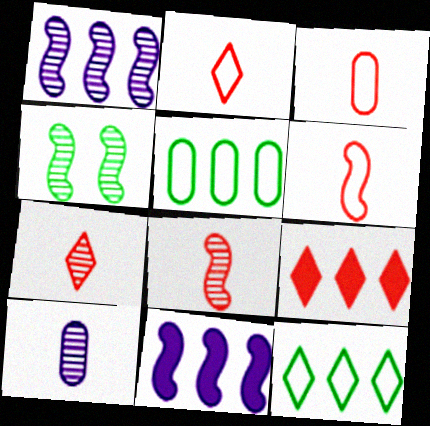[[1, 4, 8], 
[1, 5, 9], 
[2, 3, 6], 
[4, 6, 11]]